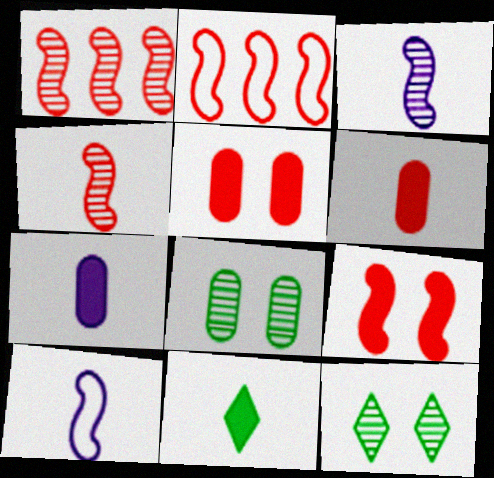[[2, 4, 9], 
[2, 7, 12]]